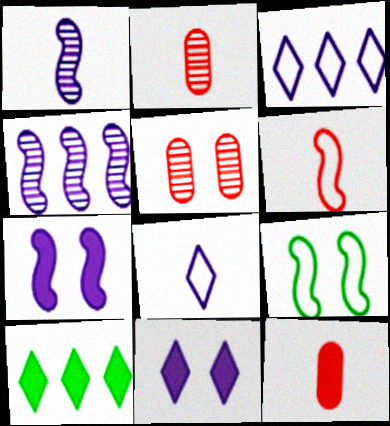[[5, 9, 11], 
[7, 10, 12]]